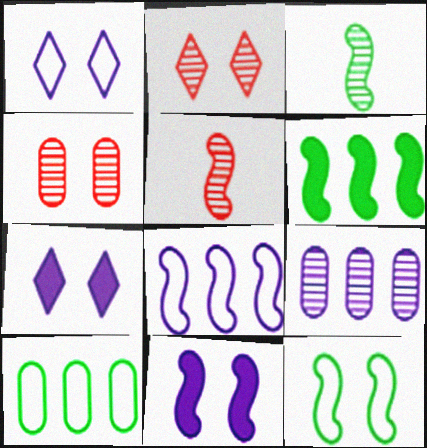[[2, 3, 9], 
[3, 6, 12], 
[4, 7, 12], 
[5, 7, 10]]